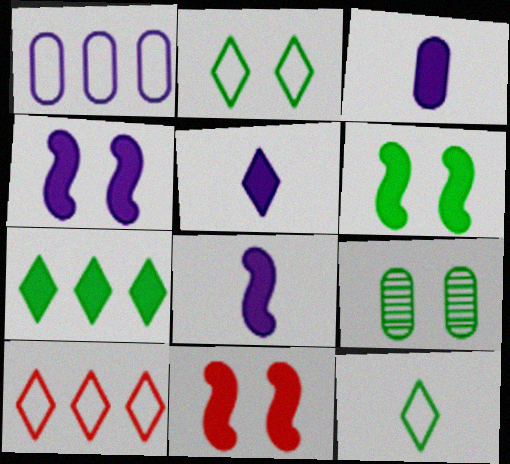[[2, 6, 9], 
[3, 5, 8], 
[3, 7, 11], 
[4, 6, 11], 
[8, 9, 10]]